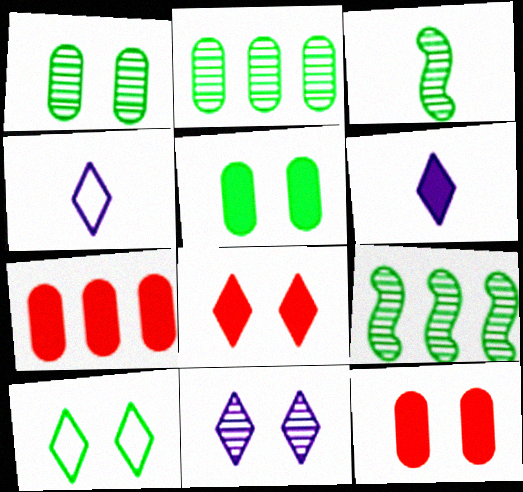[[4, 9, 12], 
[8, 10, 11]]